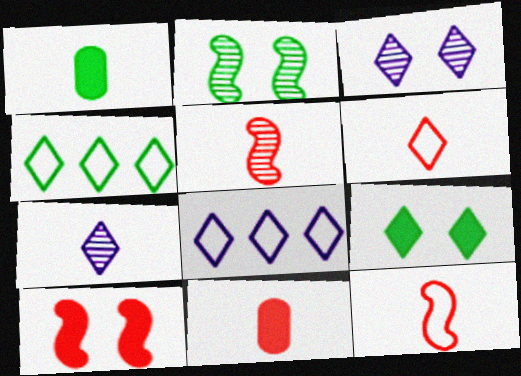[[1, 2, 4], 
[1, 7, 12], 
[2, 8, 11], 
[5, 6, 11]]